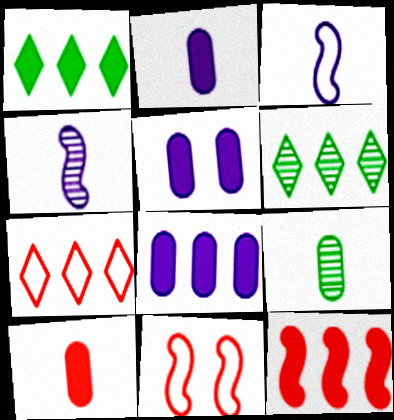[[1, 8, 12], 
[2, 5, 8], 
[2, 6, 11]]